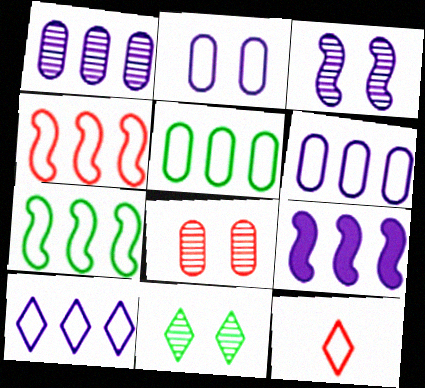[[1, 9, 10], 
[2, 7, 12], 
[3, 8, 11], 
[4, 5, 10]]